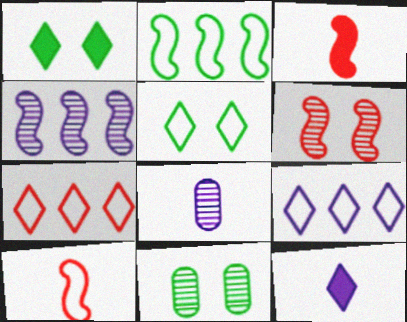[[3, 9, 11]]